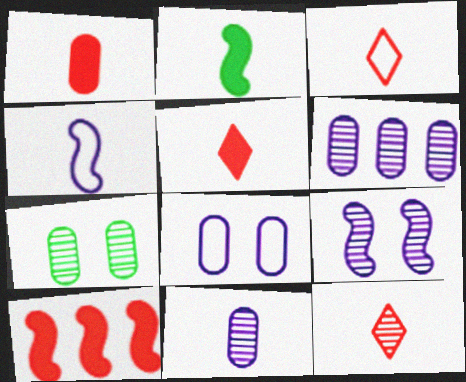[[2, 3, 11], 
[3, 5, 12]]